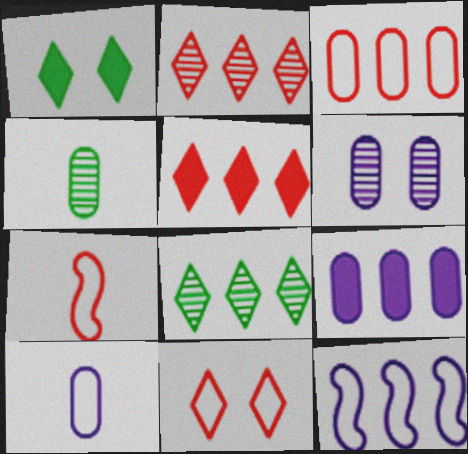[[3, 7, 11], 
[6, 9, 10]]